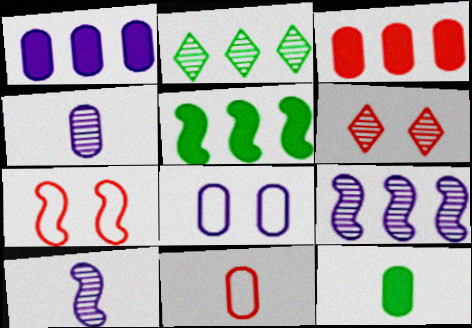[[1, 4, 8], 
[4, 11, 12], 
[5, 7, 10]]